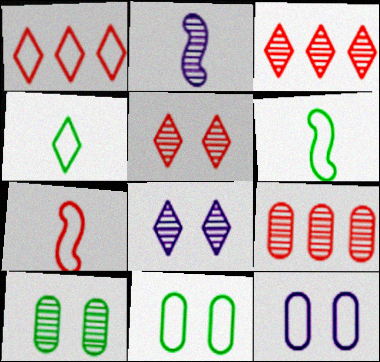[[1, 6, 12], 
[2, 3, 10]]